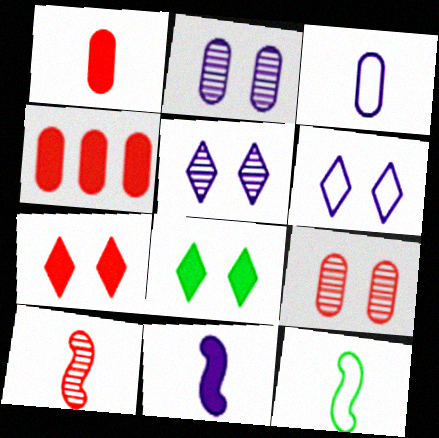[[4, 5, 12], 
[4, 8, 11], 
[10, 11, 12]]